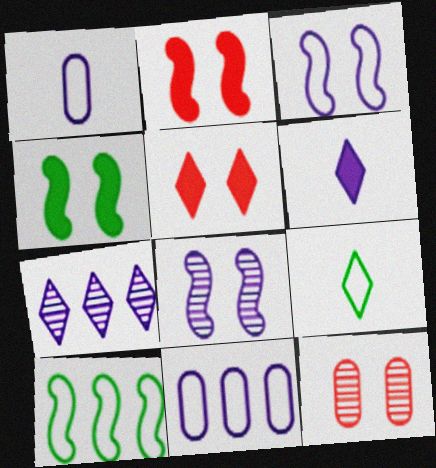[[5, 7, 9], 
[6, 8, 11], 
[6, 10, 12]]